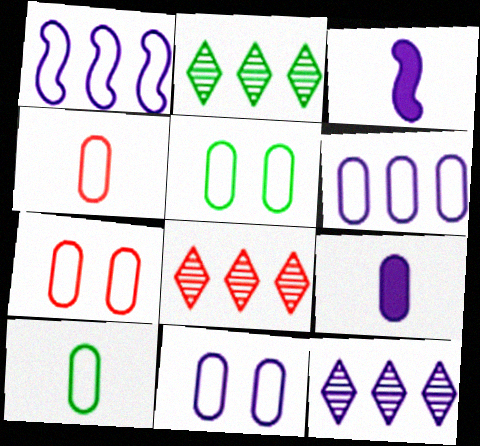[[2, 3, 7], 
[2, 8, 12], 
[3, 5, 8], 
[3, 11, 12], 
[4, 5, 6], 
[5, 7, 11], 
[6, 7, 10]]